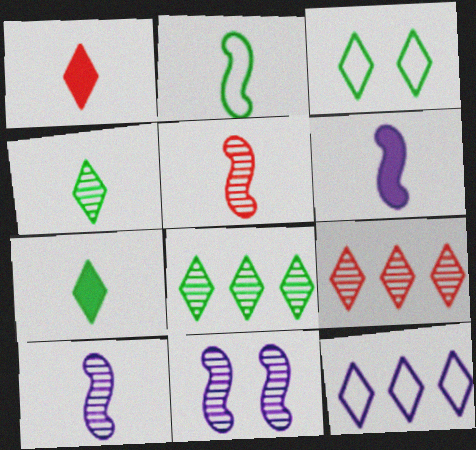[[2, 5, 6], 
[3, 7, 8]]